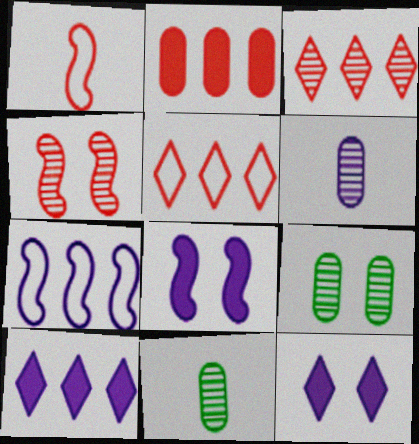[[1, 9, 10], 
[5, 8, 11], 
[6, 7, 12]]